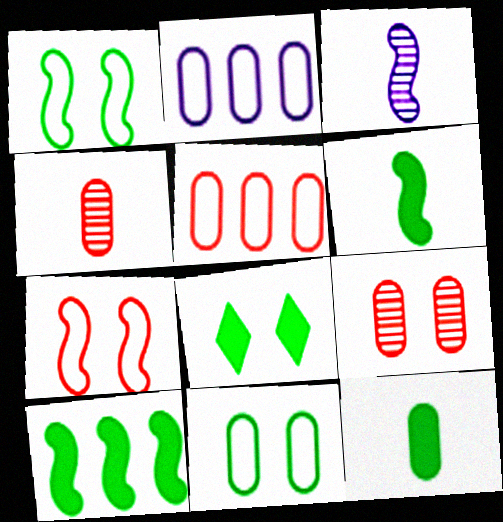[[2, 9, 12], 
[3, 5, 8], 
[3, 7, 10], 
[8, 10, 12]]